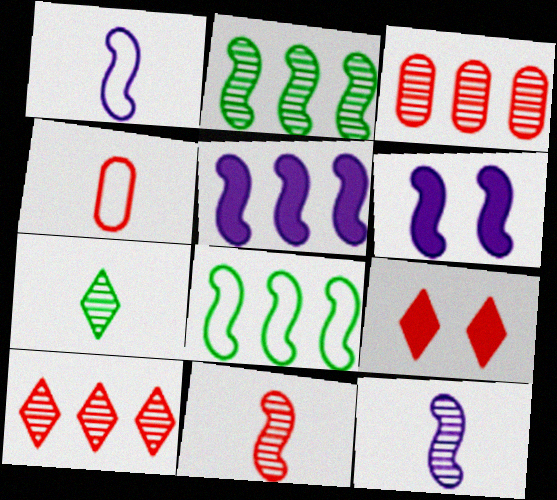[[6, 8, 11]]